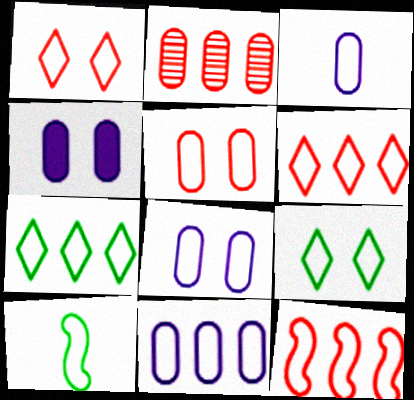[[1, 10, 11], 
[3, 8, 11], 
[3, 9, 12], 
[6, 8, 10], 
[7, 11, 12]]